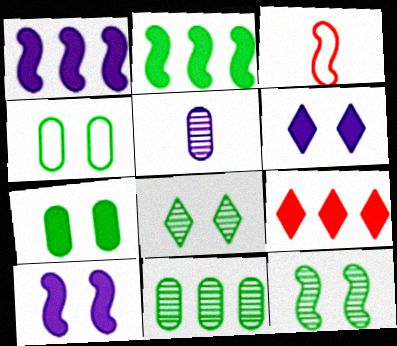[[1, 3, 12], 
[3, 6, 11]]